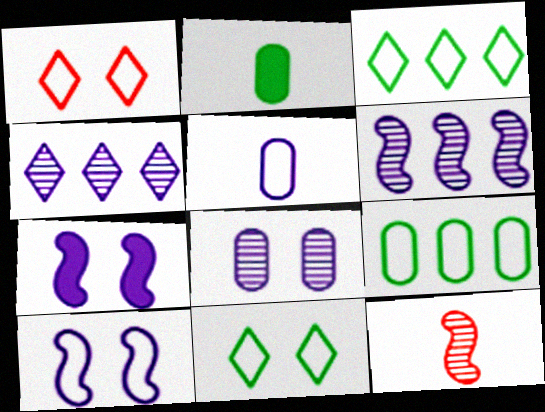[[1, 2, 6], 
[4, 5, 7]]